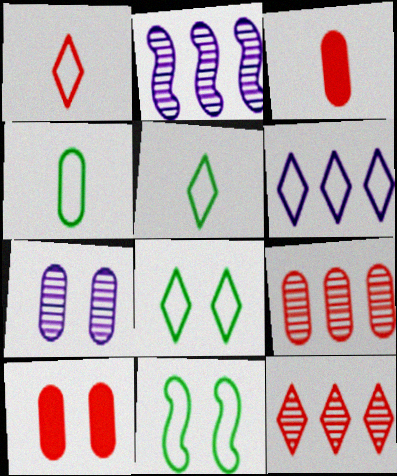[[1, 6, 8], 
[2, 3, 8], 
[2, 5, 10]]